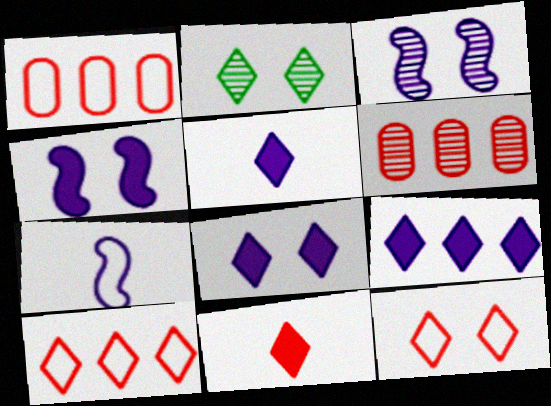[[2, 5, 10], 
[2, 8, 12], 
[5, 8, 9]]